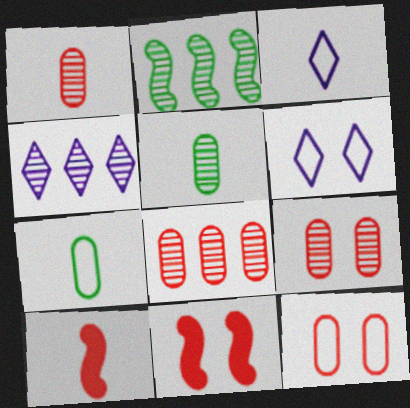[[1, 8, 9], 
[2, 4, 8], 
[3, 5, 10], 
[4, 7, 11]]